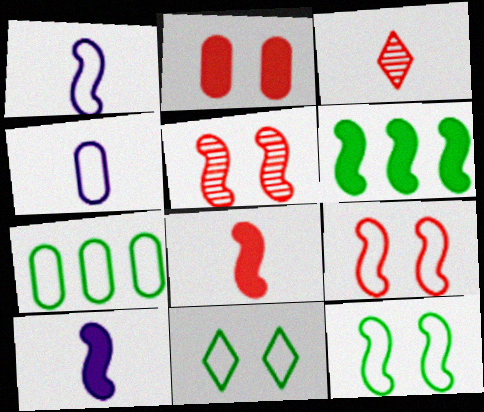[[1, 5, 6]]